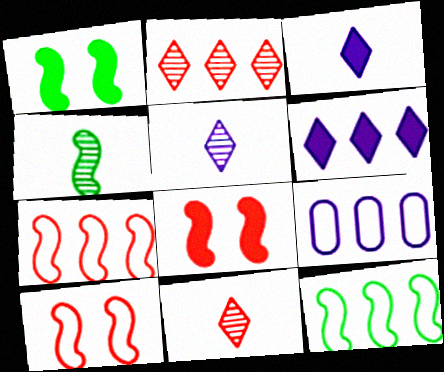[[1, 4, 12], 
[1, 9, 11]]